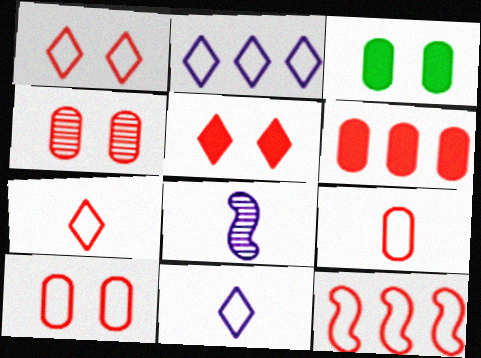[[1, 9, 12], 
[4, 6, 9], 
[7, 10, 12]]